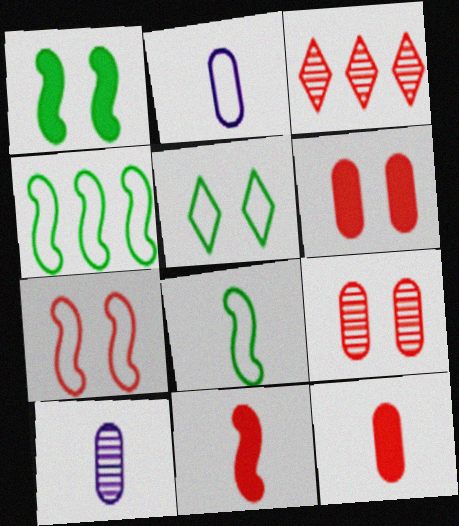[[1, 2, 3], 
[3, 7, 12]]